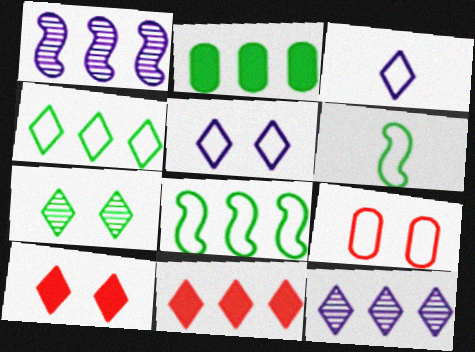[[2, 6, 7], 
[3, 7, 11], 
[3, 8, 9], 
[4, 11, 12], 
[5, 7, 10]]